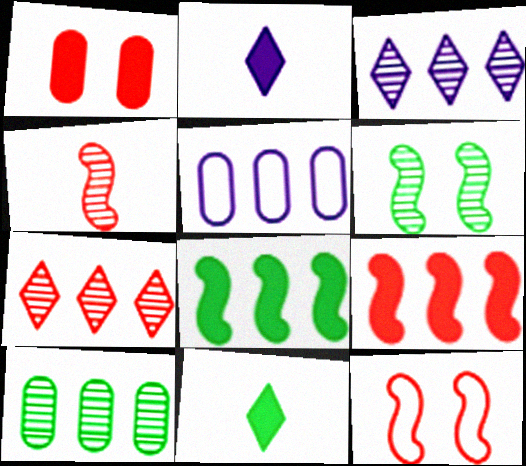[[1, 2, 8], 
[2, 10, 12], 
[4, 9, 12], 
[5, 7, 8]]